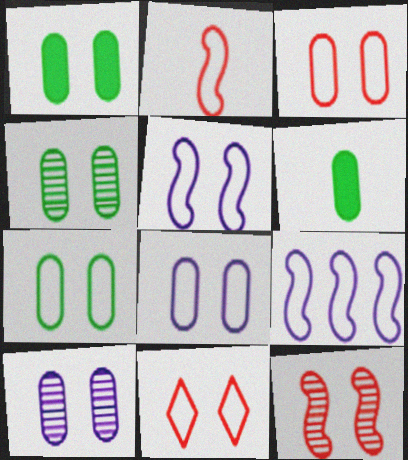[[1, 3, 10], 
[1, 4, 7], 
[3, 7, 8], 
[5, 7, 11]]